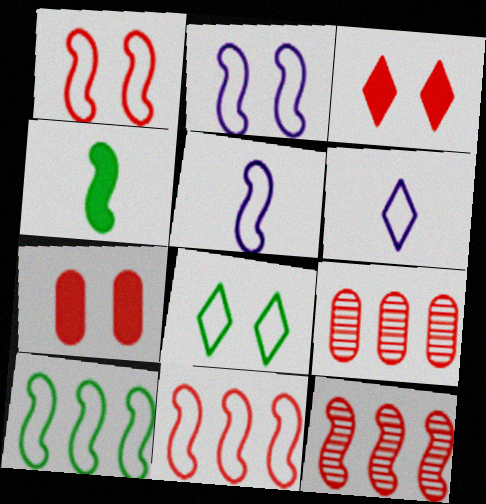[[1, 5, 10], 
[2, 4, 12]]